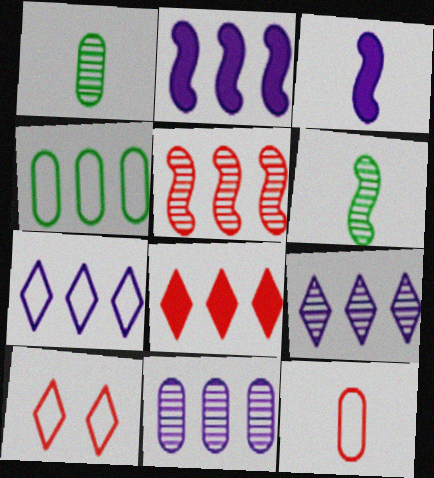[[1, 2, 10], 
[2, 7, 11]]